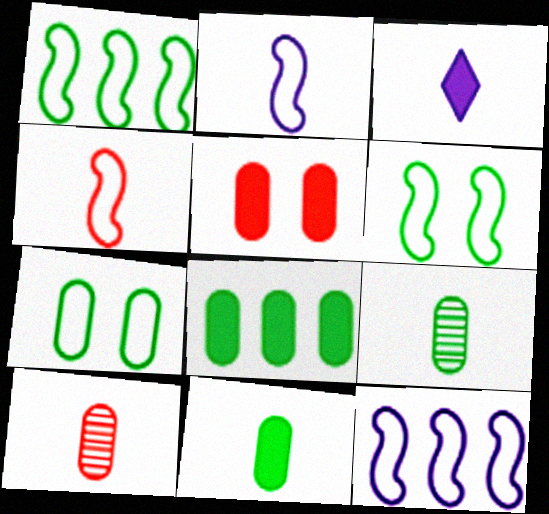[[3, 4, 9], 
[4, 6, 12], 
[7, 8, 9]]